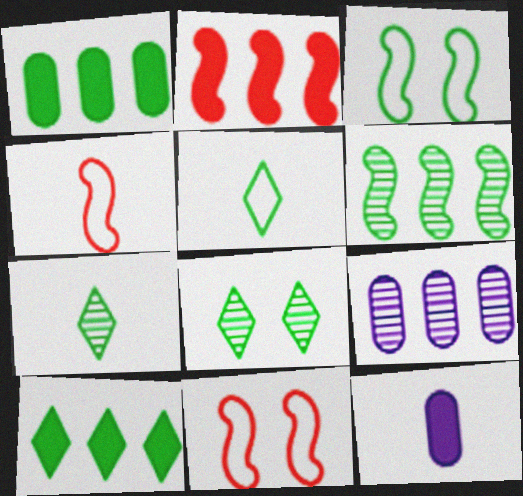[[1, 3, 7], 
[4, 7, 12], 
[5, 8, 10]]